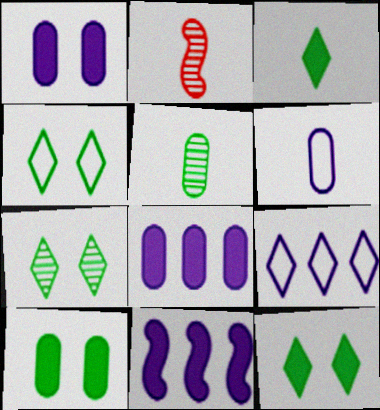[[2, 3, 6], 
[2, 4, 8], 
[2, 9, 10], 
[4, 7, 12]]